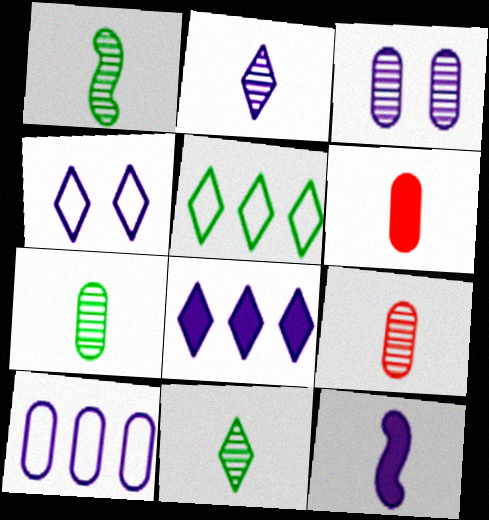[[1, 2, 9], 
[1, 7, 11], 
[2, 4, 8]]